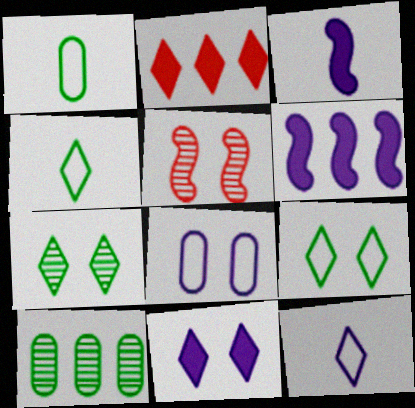[[2, 7, 12]]